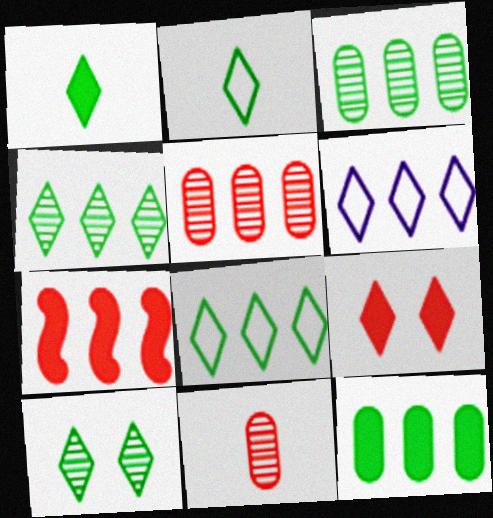[[1, 8, 10], 
[3, 6, 7]]